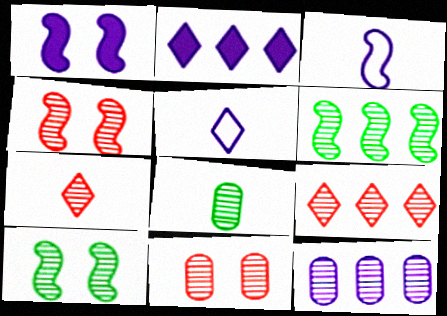[[1, 5, 12], 
[6, 9, 12], 
[7, 10, 12], 
[8, 11, 12]]